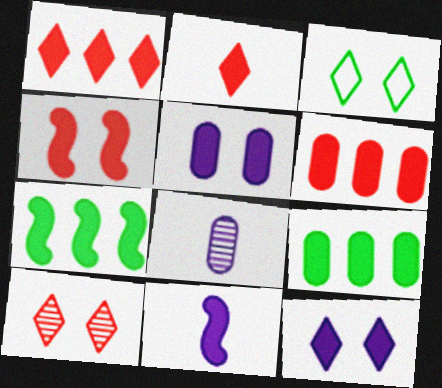[[2, 4, 6], 
[2, 5, 7], 
[3, 10, 12], 
[4, 7, 11]]